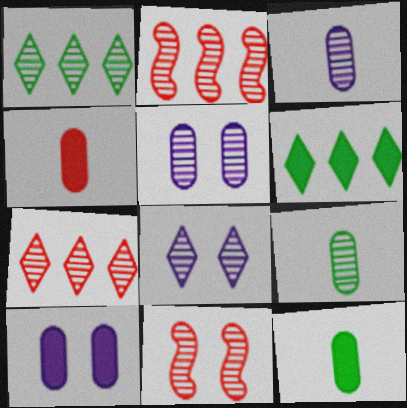[[1, 3, 11], 
[2, 8, 9]]